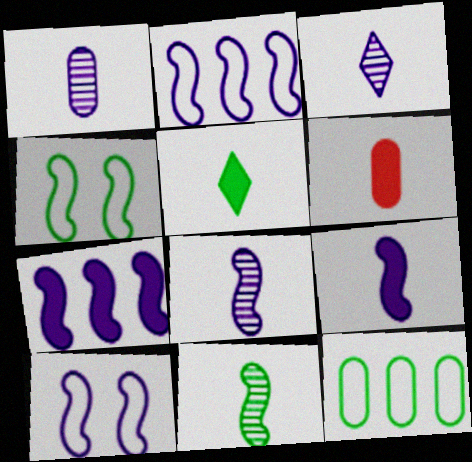[[1, 3, 8], 
[5, 6, 9], 
[7, 8, 10]]